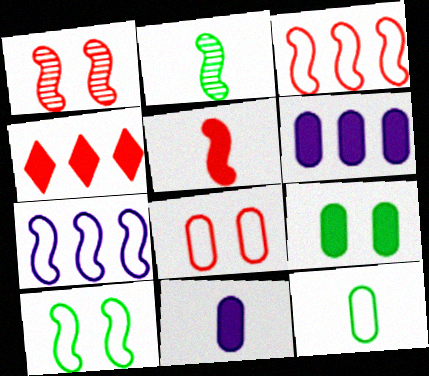[[1, 3, 5]]